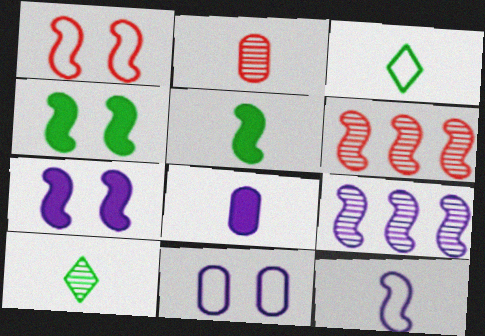[[1, 5, 9], 
[4, 6, 12], 
[7, 9, 12]]